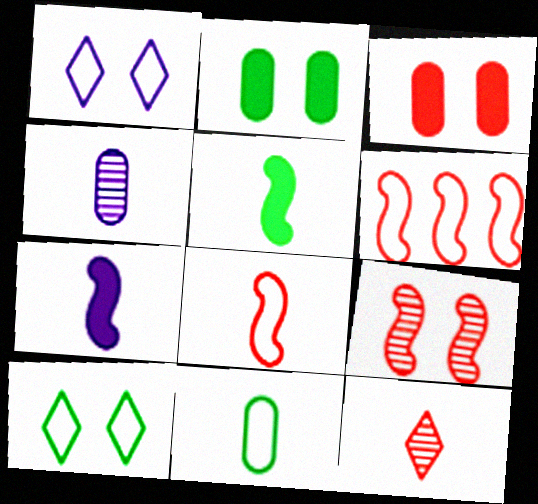[[1, 2, 9], 
[1, 6, 11], 
[3, 6, 12], 
[7, 11, 12]]